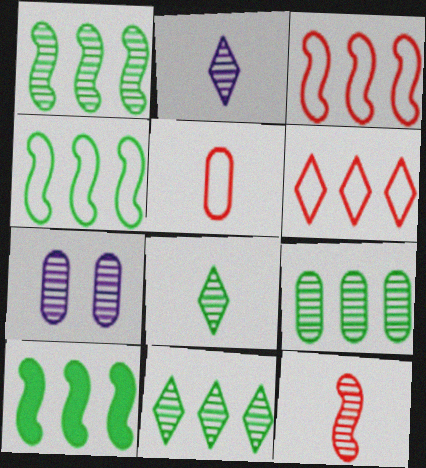[[1, 4, 10], 
[1, 9, 11], 
[7, 11, 12]]